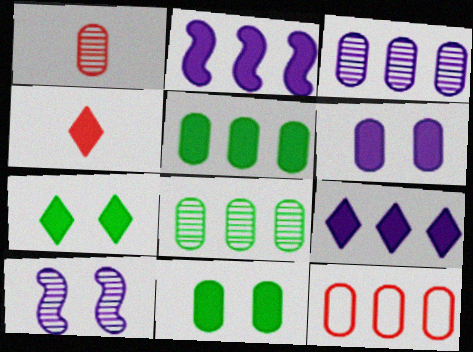[[2, 4, 11], 
[3, 5, 12], 
[4, 7, 9]]